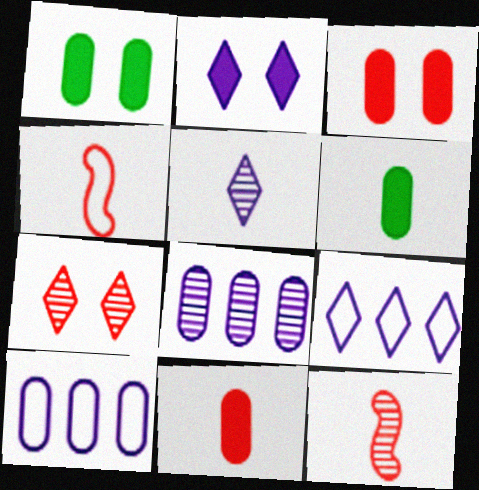[[1, 9, 12], 
[2, 5, 9], 
[4, 5, 6]]